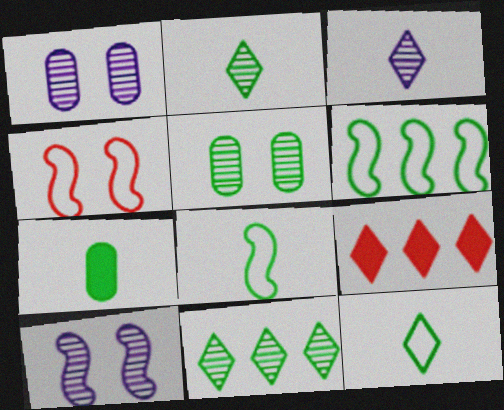[[1, 8, 9], 
[2, 7, 8]]